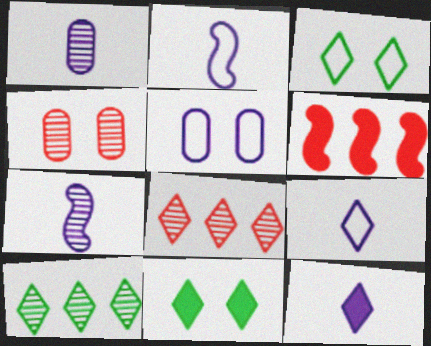[[1, 2, 12], 
[1, 3, 6], 
[3, 8, 12], 
[4, 7, 10], 
[8, 9, 11]]